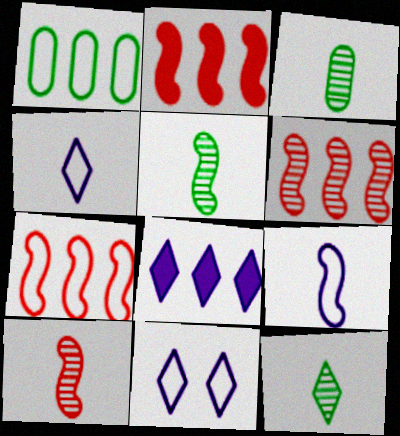[[1, 6, 8], 
[2, 3, 11], 
[2, 6, 7], 
[3, 5, 12]]